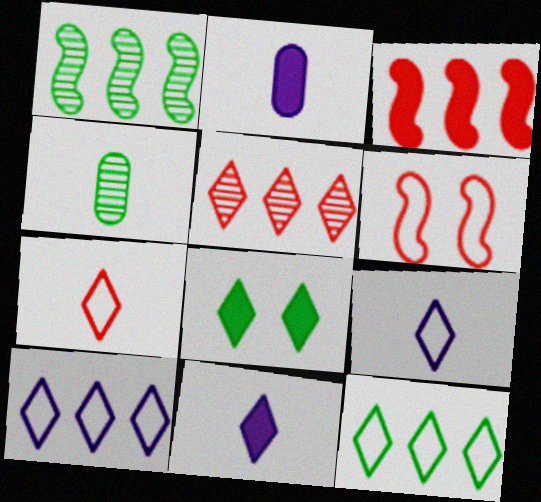[[2, 3, 8], 
[5, 8, 9]]